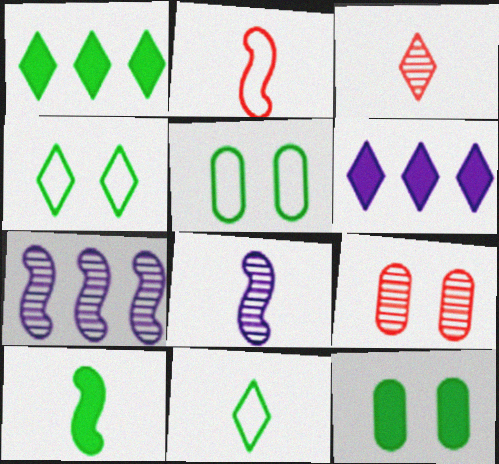[[1, 10, 12], 
[2, 8, 10], 
[3, 4, 6]]